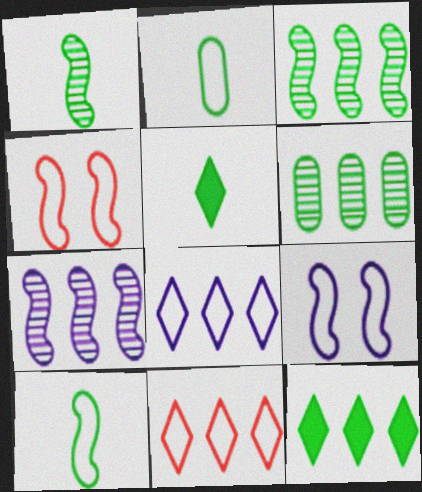[[1, 2, 5], 
[2, 4, 8], 
[2, 9, 11]]